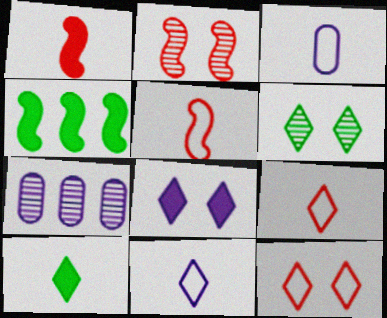[[6, 8, 12]]